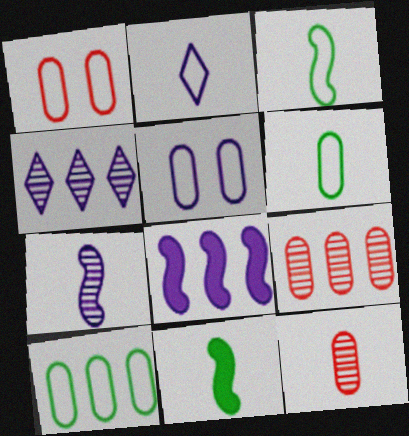[[1, 4, 11], 
[2, 11, 12]]